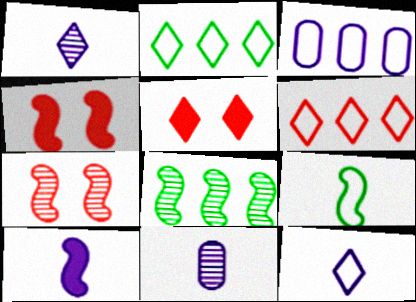[[1, 2, 5], 
[2, 4, 11], 
[10, 11, 12]]